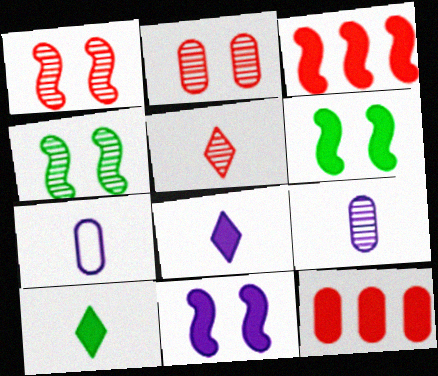[[6, 8, 12], 
[10, 11, 12]]